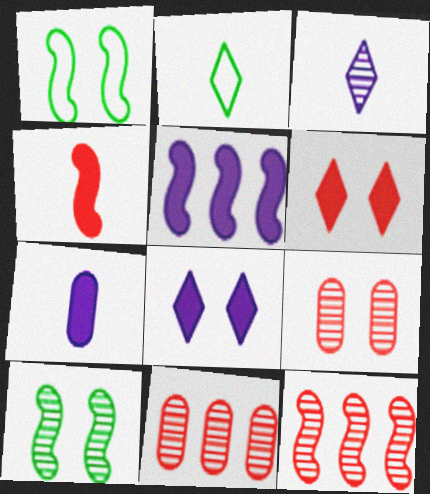[[1, 8, 9], 
[2, 5, 9], 
[3, 10, 11], 
[5, 7, 8]]